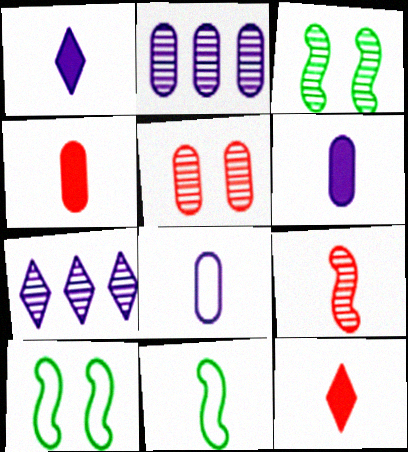[[2, 10, 12], 
[4, 7, 10]]